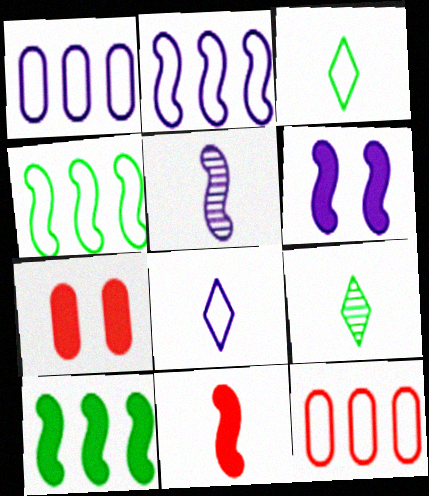[[2, 5, 6], 
[2, 7, 9], 
[6, 9, 12], 
[6, 10, 11]]